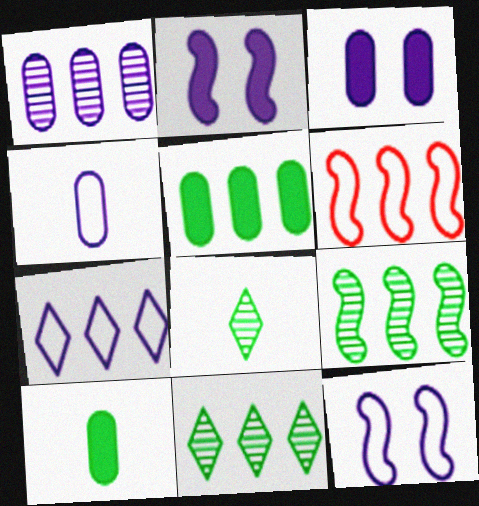[[1, 3, 4], 
[3, 6, 8], 
[4, 7, 12]]